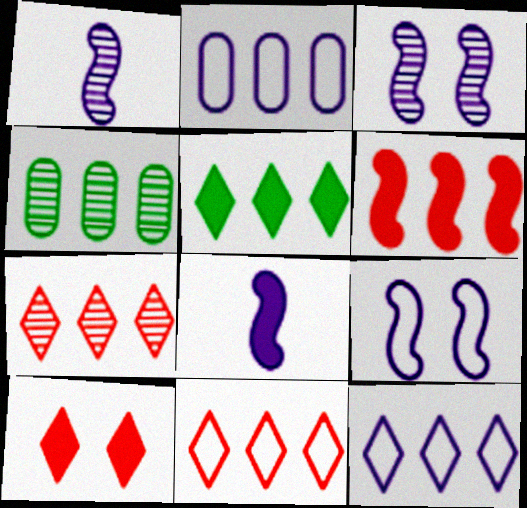[[4, 6, 12], 
[5, 7, 12]]